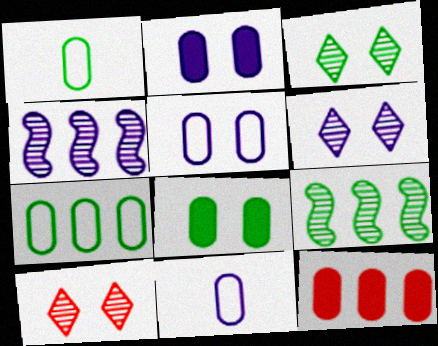[[3, 6, 10]]